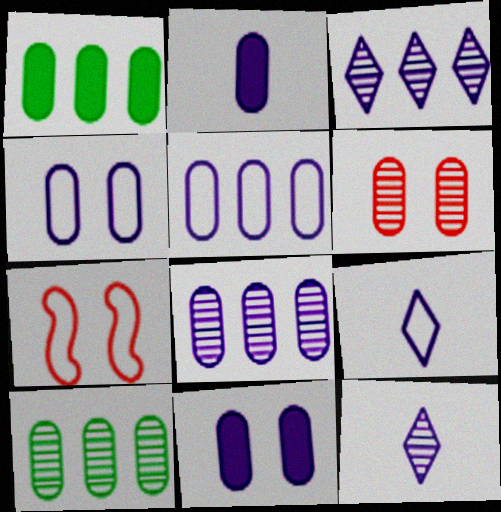[[1, 7, 12], 
[2, 4, 8]]